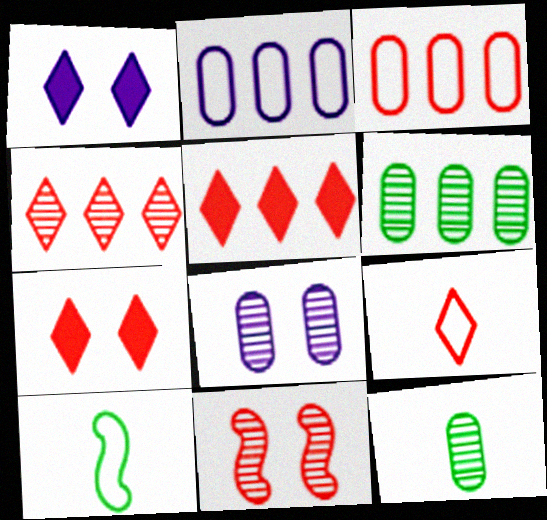[[4, 7, 9], 
[5, 8, 10]]